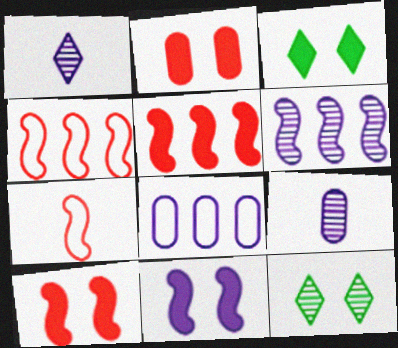[[1, 8, 11], 
[2, 3, 11], 
[3, 4, 9]]